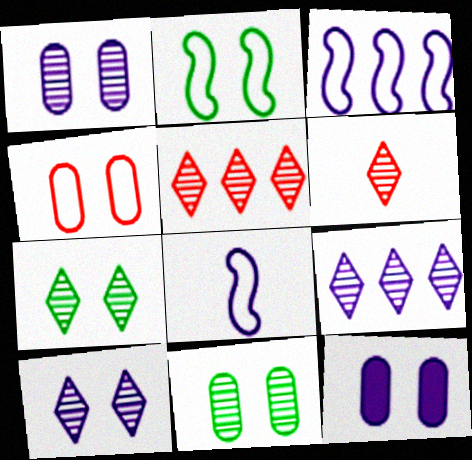[[4, 11, 12], 
[6, 7, 9], 
[8, 9, 12]]